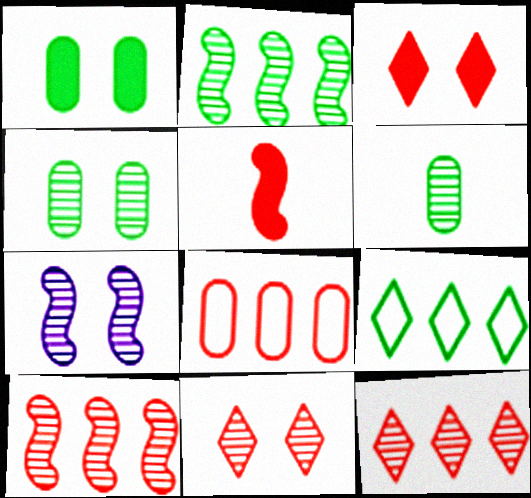[[4, 7, 11], 
[5, 8, 11], 
[6, 7, 12]]